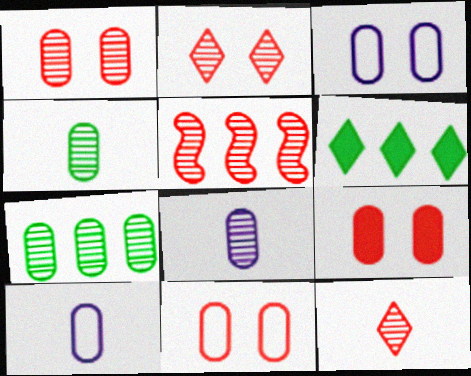[[1, 5, 12], 
[1, 7, 8], 
[1, 9, 11], 
[7, 9, 10]]